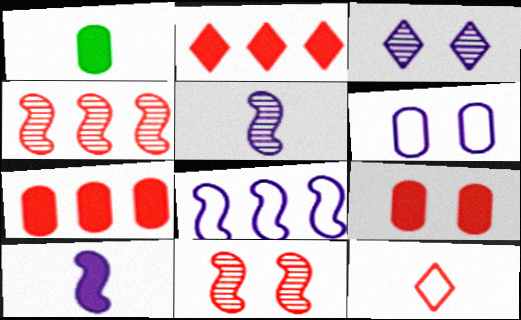[[1, 5, 12], 
[4, 9, 12], 
[7, 11, 12]]